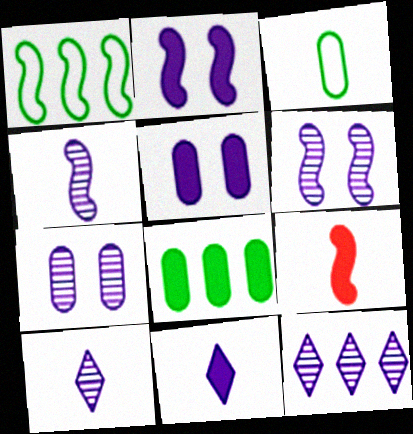[[1, 6, 9], 
[3, 9, 10], 
[4, 7, 12]]